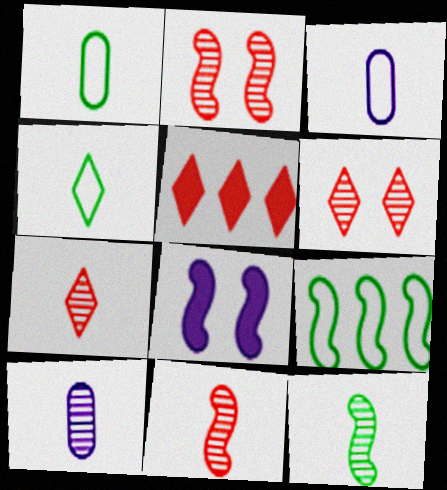[[7, 10, 12], 
[8, 9, 11]]